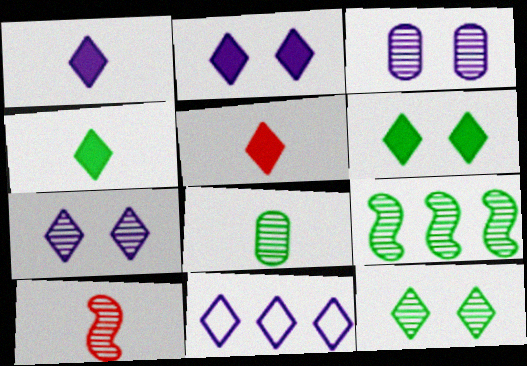[[1, 4, 5], 
[1, 7, 11], 
[5, 11, 12], 
[8, 9, 12]]